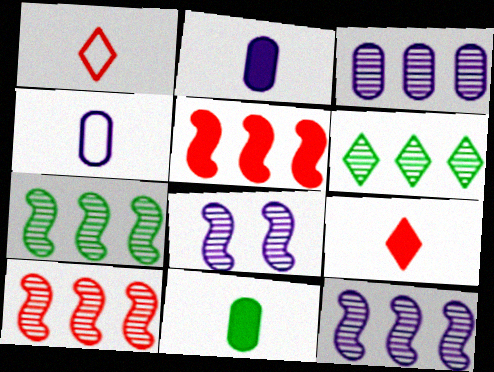[[3, 6, 10], 
[7, 10, 12]]